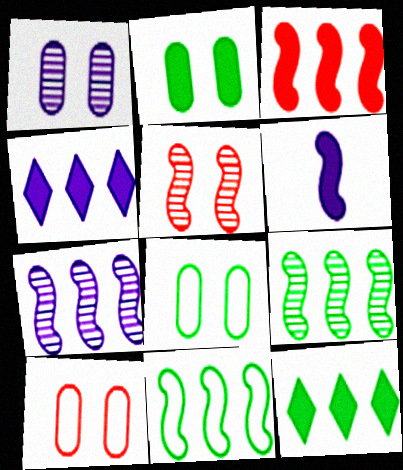[[1, 2, 10], 
[3, 7, 11], 
[5, 6, 11]]